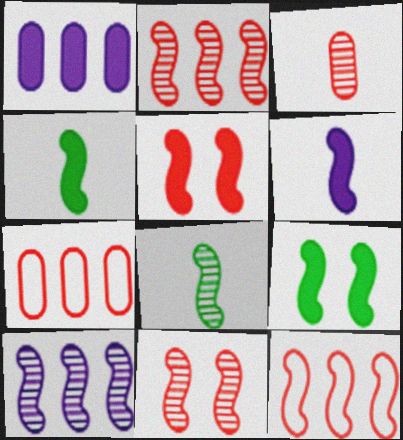[[8, 10, 11]]